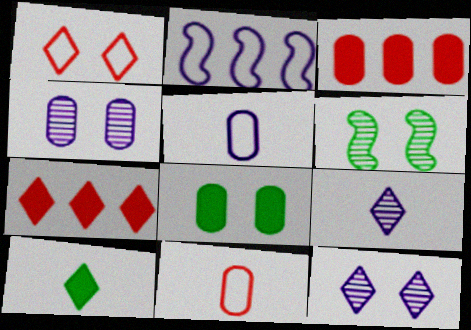[[5, 6, 7]]